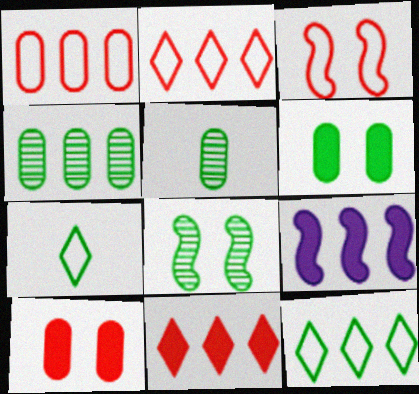[[2, 4, 9]]